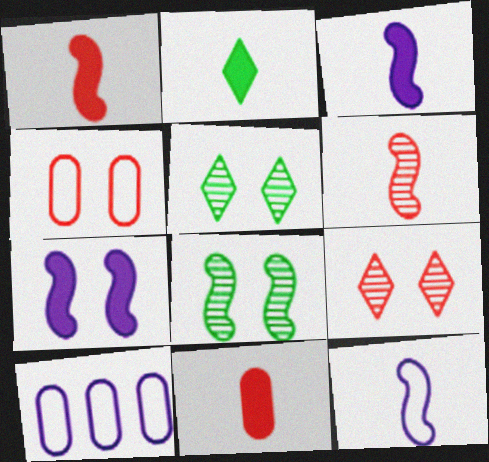[[1, 5, 10], 
[2, 3, 11], 
[4, 5, 7]]